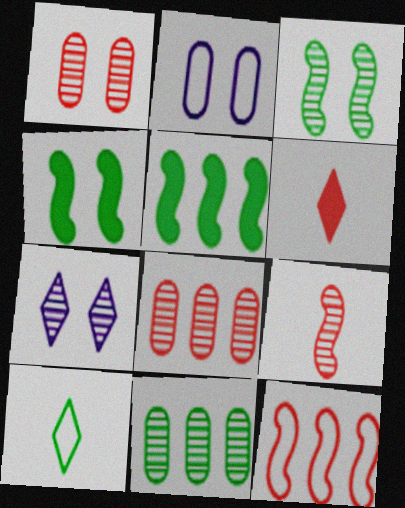[[1, 3, 7], 
[1, 6, 12], 
[2, 10, 12], 
[4, 10, 11], 
[7, 9, 11]]